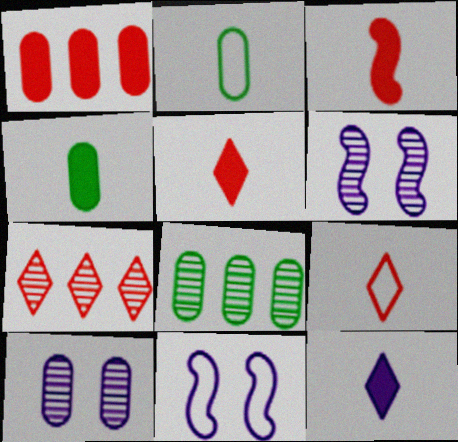[[1, 2, 10], 
[3, 4, 12], 
[4, 7, 11], 
[5, 8, 11]]